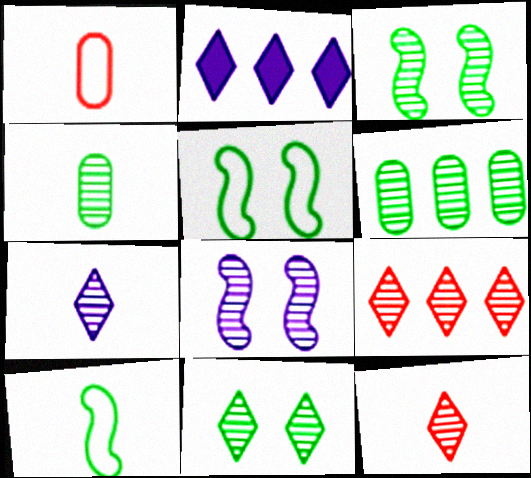[[1, 2, 3], 
[4, 8, 9], 
[6, 8, 12], 
[7, 9, 11]]